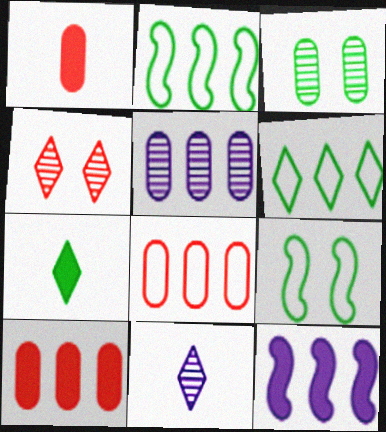[[2, 3, 7], 
[9, 10, 11]]